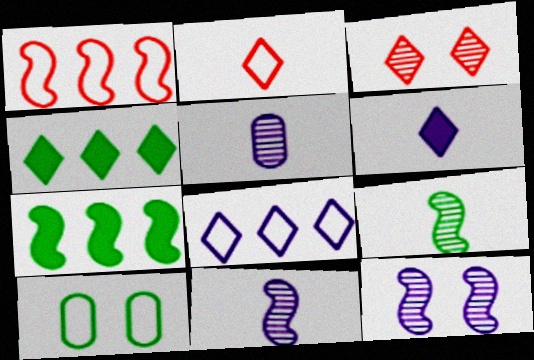[[4, 9, 10]]